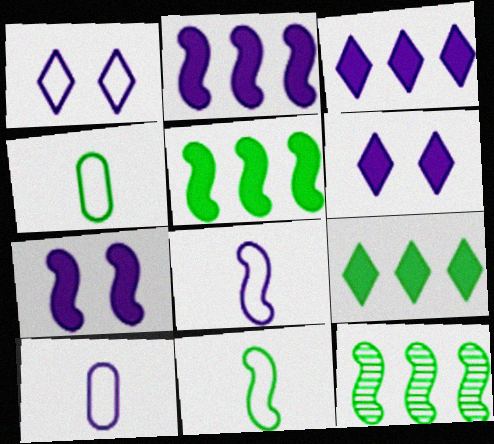[]